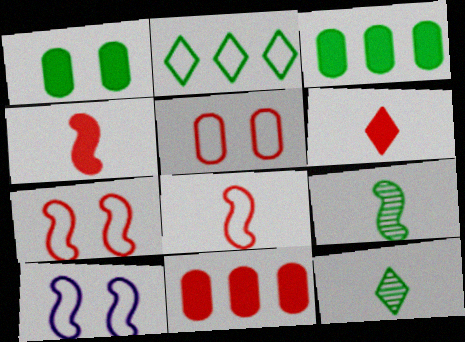[[1, 2, 9], 
[10, 11, 12]]